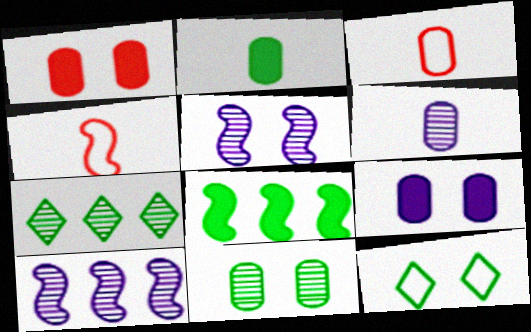[[1, 5, 12], 
[2, 3, 6], 
[4, 5, 8], 
[4, 7, 9]]